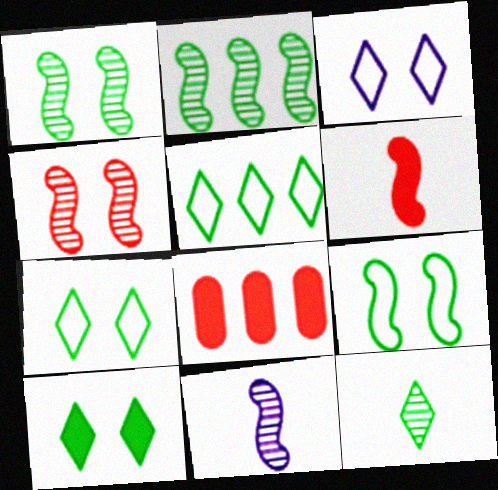[[2, 4, 11], 
[5, 10, 12], 
[7, 8, 11]]